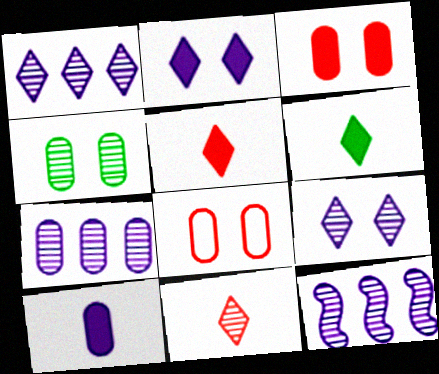[[1, 7, 12], 
[4, 11, 12], 
[6, 8, 12]]